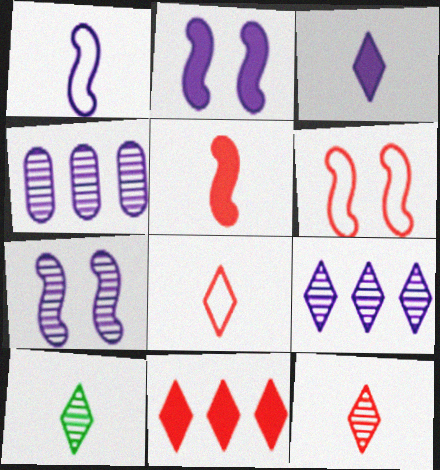[[3, 8, 10]]